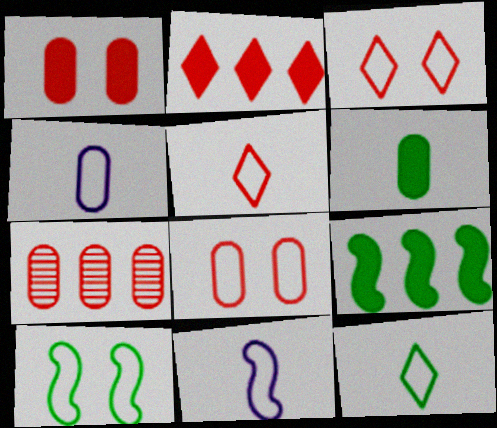[]